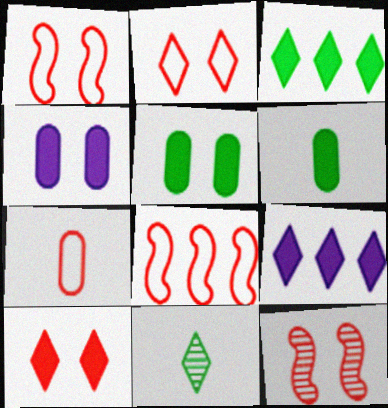[[2, 7, 8], 
[2, 9, 11], 
[4, 8, 11]]